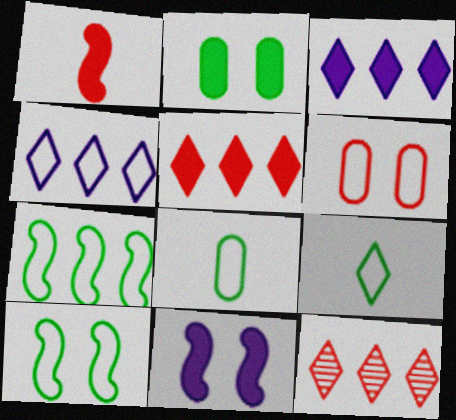[[1, 2, 3], 
[1, 6, 12], 
[8, 11, 12]]